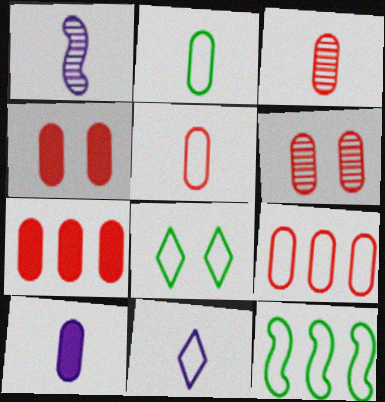[[1, 7, 8], 
[1, 10, 11], 
[2, 3, 10], 
[2, 8, 12], 
[3, 4, 9], 
[5, 6, 7]]